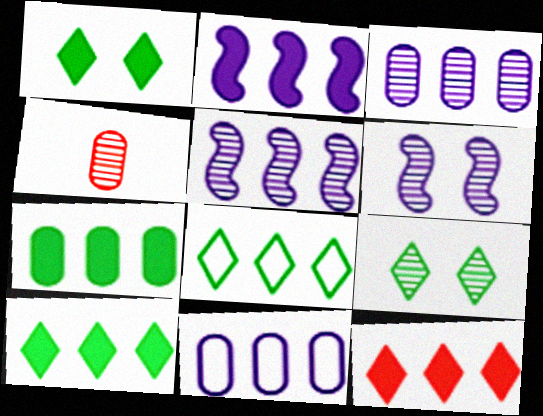[[2, 7, 12], 
[4, 5, 9]]